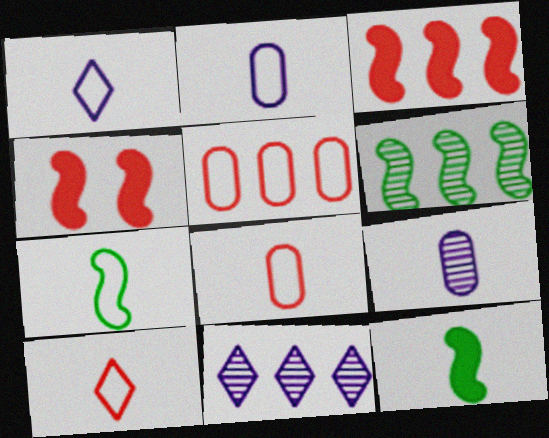[[1, 7, 8], 
[2, 7, 10], 
[9, 10, 12]]